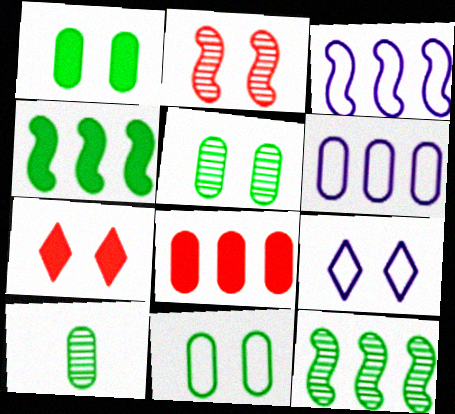[[1, 2, 9], 
[1, 5, 11], 
[3, 7, 10]]